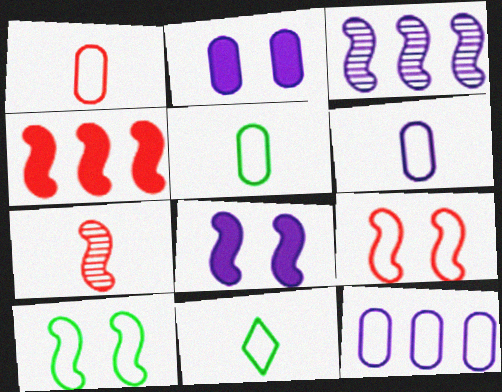[[1, 5, 6], 
[4, 7, 9], 
[9, 11, 12]]